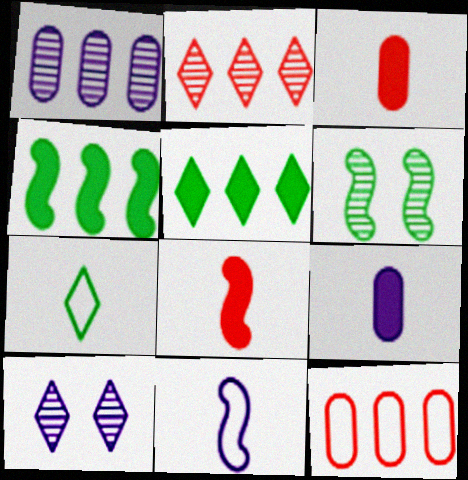[]